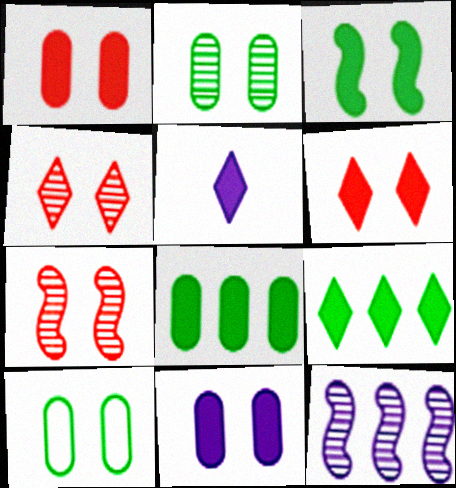[[3, 6, 11], 
[5, 6, 9]]